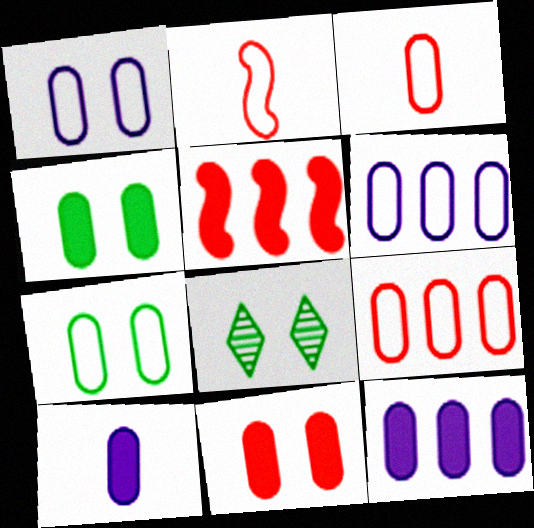[[2, 8, 12], 
[3, 6, 7]]